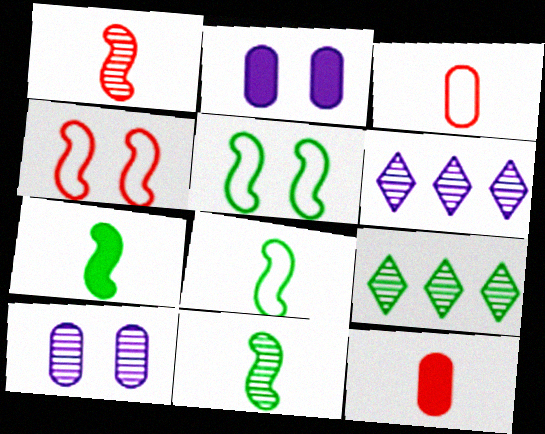[[1, 9, 10], 
[5, 6, 12], 
[7, 8, 11]]